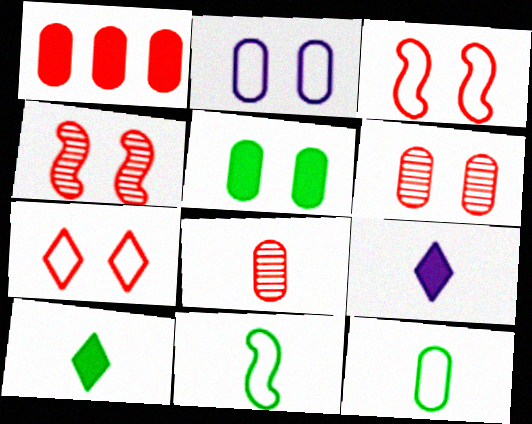[[2, 5, 6], 
[8, 9, 11]]